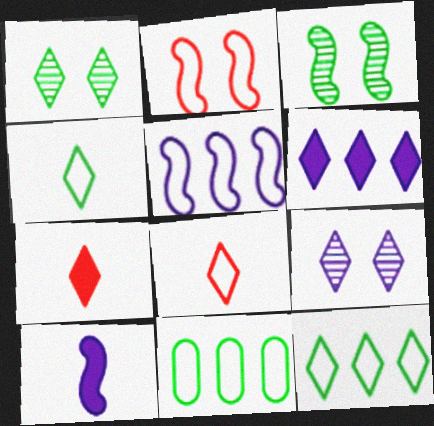[[1, 6, 8], 
[7, 9, 12]]